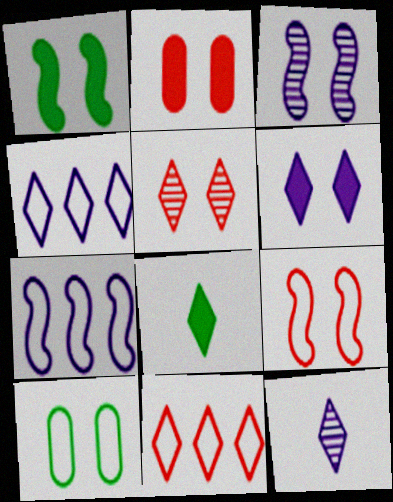[[1, 2, 6], 
[1, 3, 9], 
[2, 5, 9], 
[4, 5, 8], 
[4, 6, 12]]